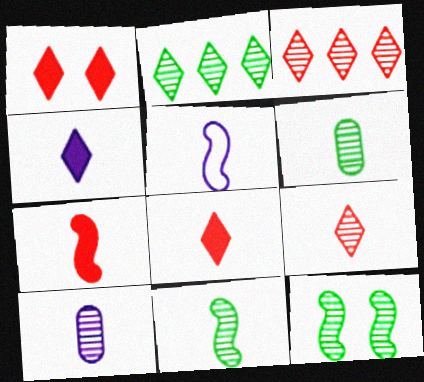[[2, 6, 12], 
[3, 10, 12], 
[4, 5, 10], 
[5, 6, 8], 
[5, 7, 11], 
[9, 10, 11]]